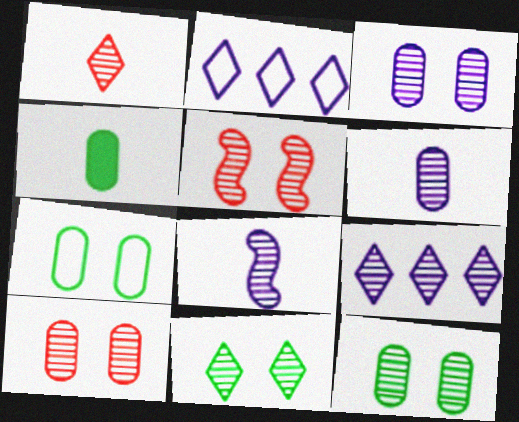[[1, 9, 11], 
[2, 4, 5], 
[3, 5, 11], 
[3, 8, 9], 
[3, 10, 12]]